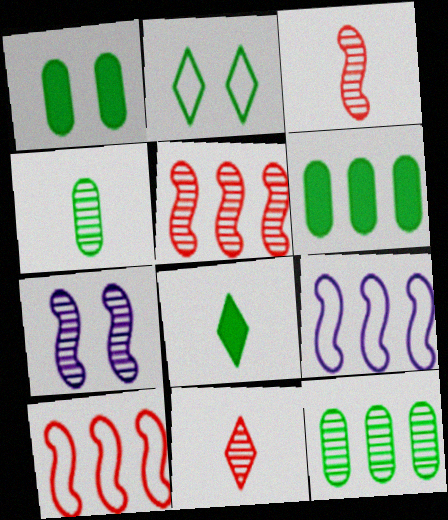[[1, 9, 11], 
[7, 11, 12]]